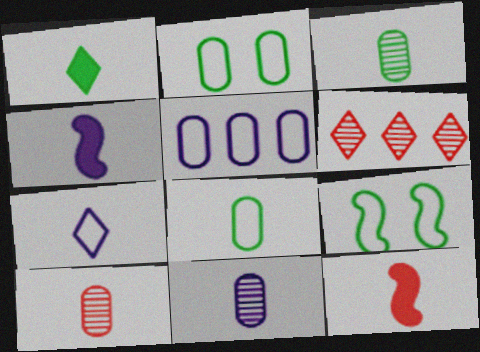[[2, 4, 6], 
[3, 7, 12], 
[3, 10, 11], 
[4, 7, 11]]